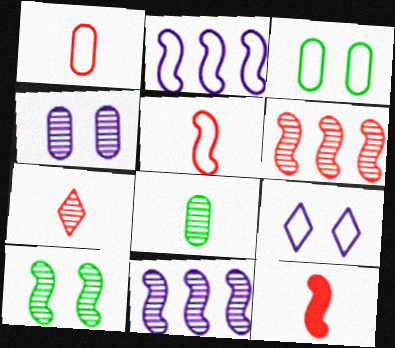[[1, 7, 12], 
[2, 10, 12]]